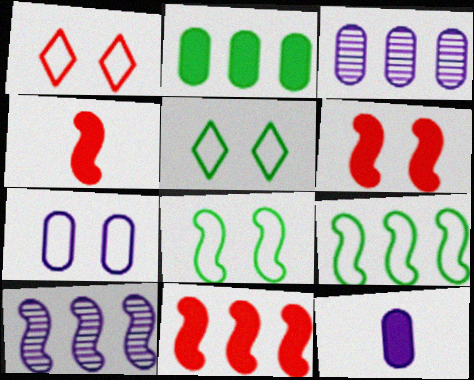[[1, 7, 8], 
[3, 4, 5], 
[3, 7, 12], 
[4, 6, 11], 
[4, 8, 10], 
[9, 10, 11]]